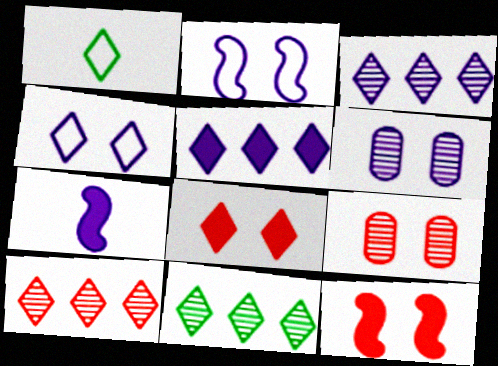[[1, 3, 8], 
[3, 10, 11]]